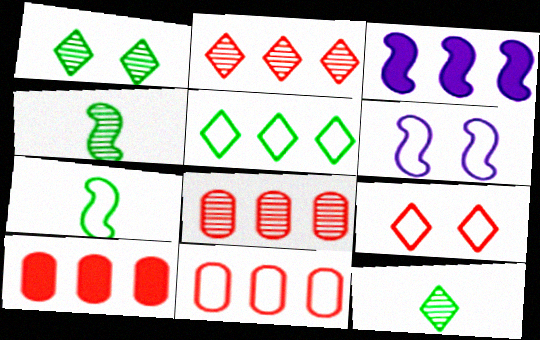[[3, 5, 8], 
[6, 10, 12], 
[8, 10, 11]]